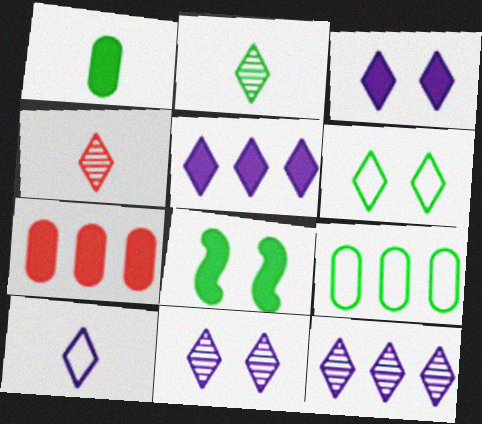[[2, 8, 9], 
[3, 10, 12], 
[4, 5, 6], 
[5, 10, 11]]